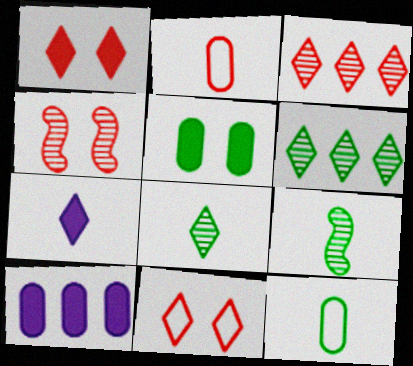[[2, 7, 9], 
[6, 7, 11], 
[9, 10, 11]]